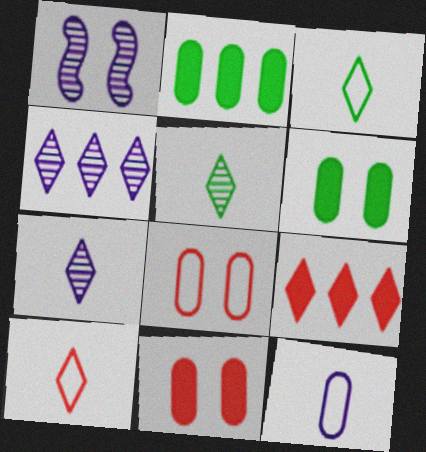[[1, 2, 10]]